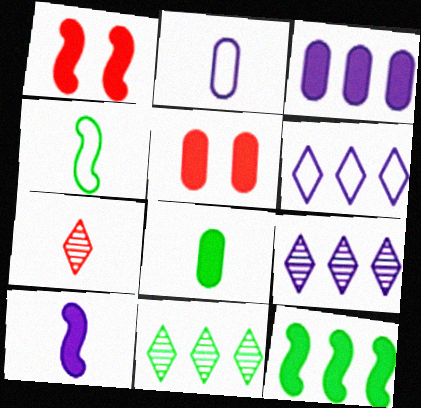[[1, 2, 11], 
[1, 10, 12], 
[3, 5, 8], 
[4, 5, 9]]